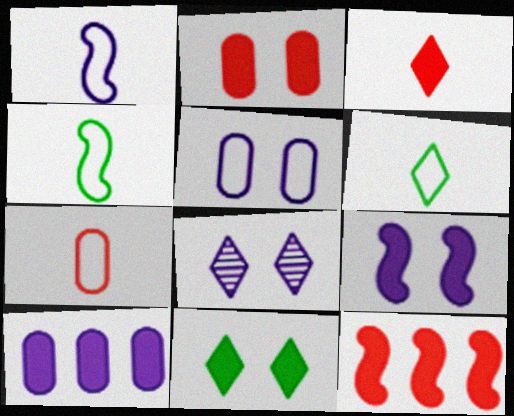[[1, 6, 7], 
[1, 8, 10], 
[2, 3, 12], 
[2, 9, 11], 
[5, 8, 9]]